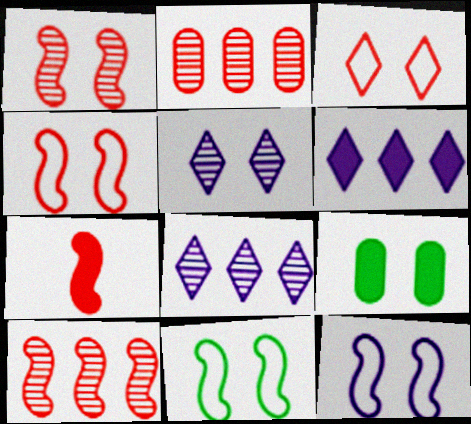[[2, 3, 7], 
[4, 5, 9], 
[4, 7, 10], 
[4, 11, 12], 
[6, 7, 9]]